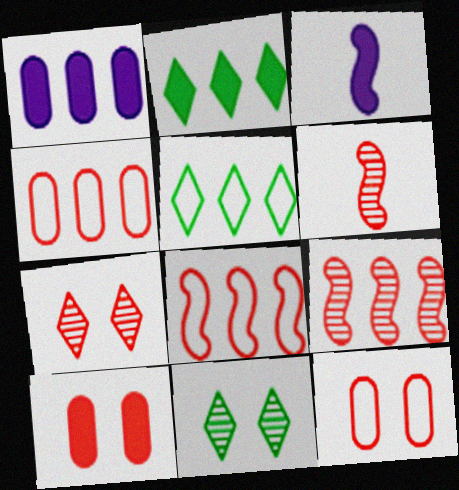[[1, 5, 9], 
[2, 3, 10], 
[3, 4, 11]]